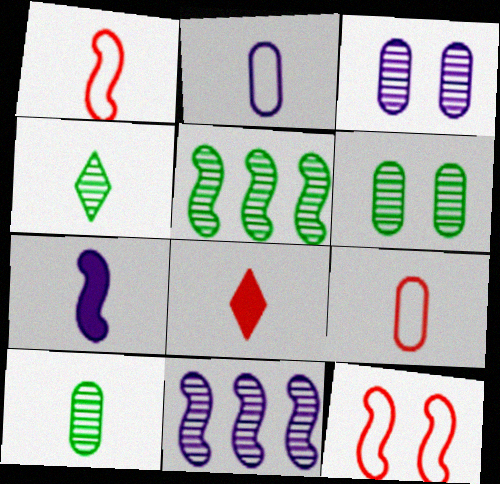[[4, 5, 6], 
[4, 7, 9], 
[5, 7, 12]]